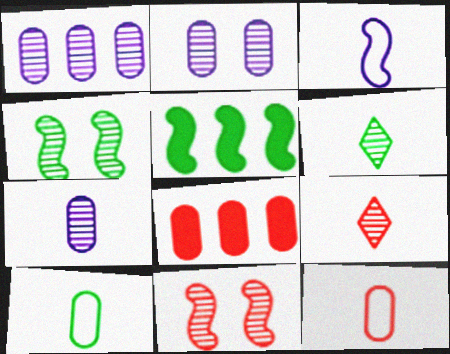[[1, 2, 7], 
[1, 4, 9], 
[1, 6, 11], 
[2, 8, 10], 
[3, 5, 11]]